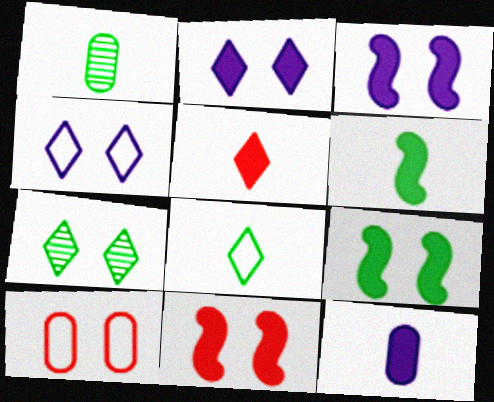[[1, 6, 8], 
[3, 7, 10], 
[3, 9, 11], 
[5, 6, 12]]